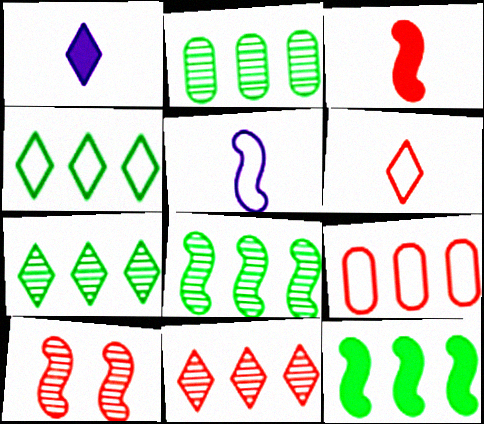[[2, 4, 12], 
[2, 7, 8], 
[5, 10, 12]]